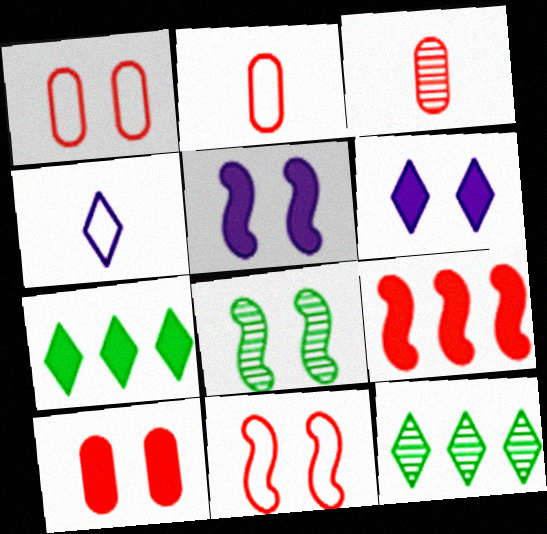[[1, 6, 8], 
[2, 5, 12], 
[5, 8, 11]]